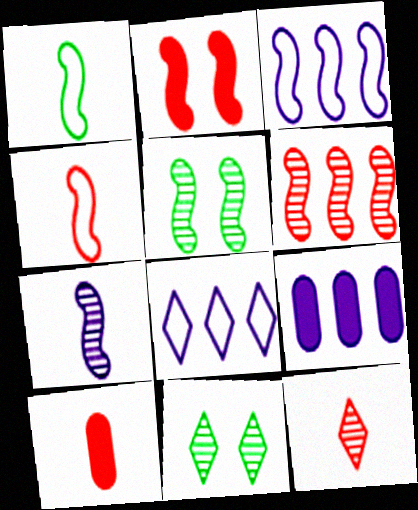[[2, 4, 6], 
[3, 10, 11], 
[4, 9, 11], 
[4, 10, 12], 
[5, 6, 7], 
[5, 8, 10]]